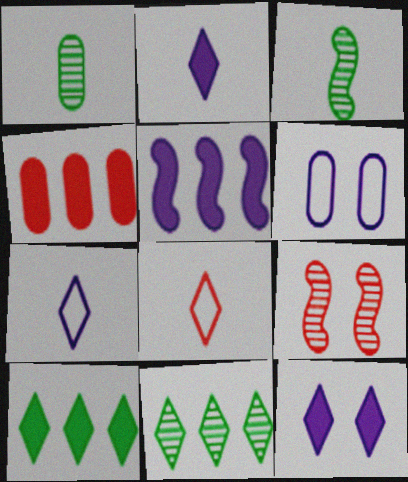[[1, 4, 6], 
[4, 5, 10], 
[4, 8, 9], 
[8, 11, 12]]